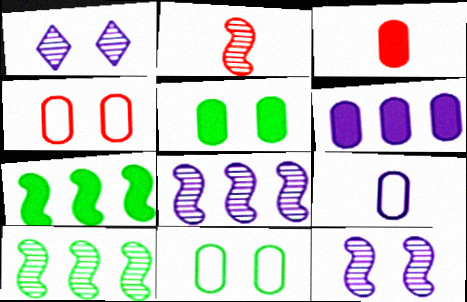[[2, 10, 12], 
[3, 5, 6]]